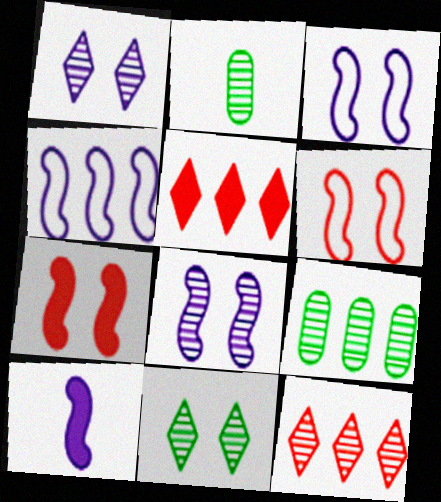[[2, 3, 5], 
[2, 8, 12], 
[4, 5, 9], 
[4, 8, 10]]